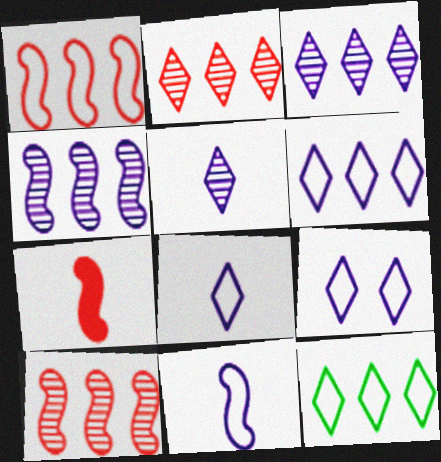[[6, 8, 9]]